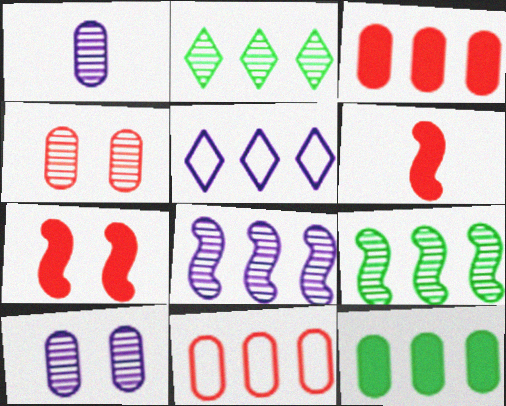[[3, 5, 9]]